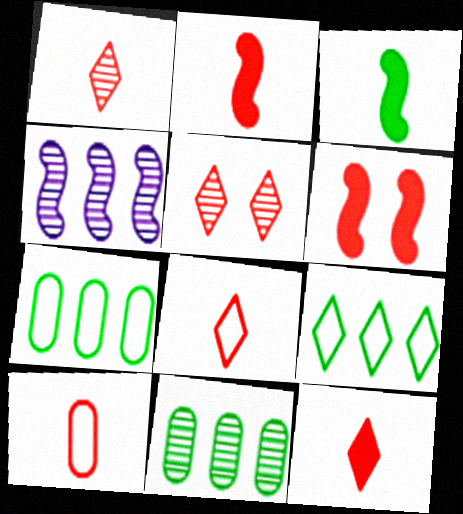[[1, 2, 10], 
[1, 8, 12]]